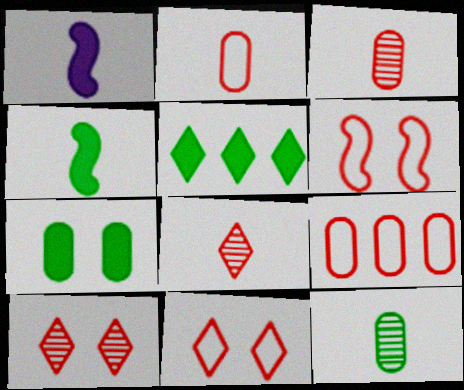[[4, 5, 7]]